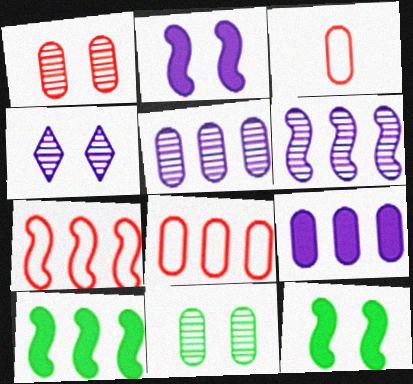[[3, 4, 10], 
[3, 9, 11], 
[6, 7, 10]]